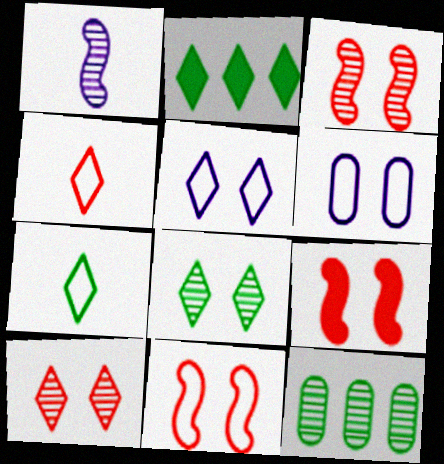[[1, 10, 12], 
[2, 7, 8], 
[3, 9, 11], 
[6, 8, 9]]